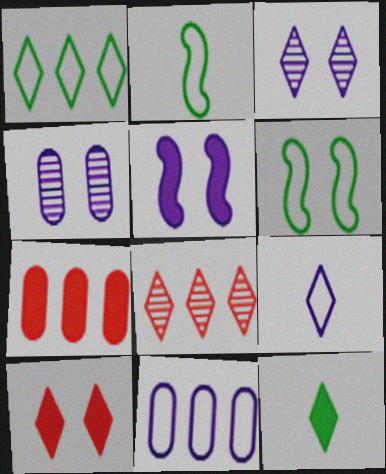[[2, 3, 7], 
[4, 6, 10], 
[5, 7, 12]]